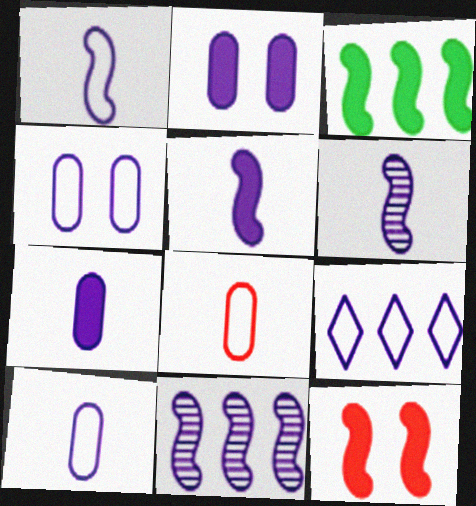[[1, 4, 9], 
[1, 5, 6], 
[2, 6, 9], 
[3, 5, 12]]